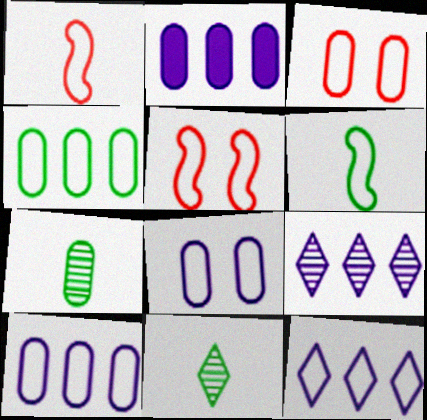[[2, 3, 7], 
[2, 5, 11], 
[3, 6, 12]]